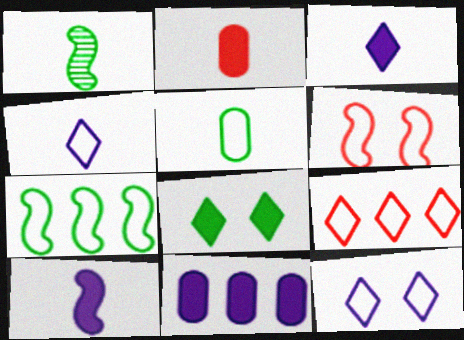[[1, 2, 4]]